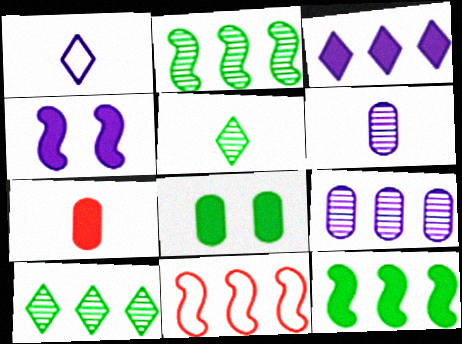[[1, 4, 9]]